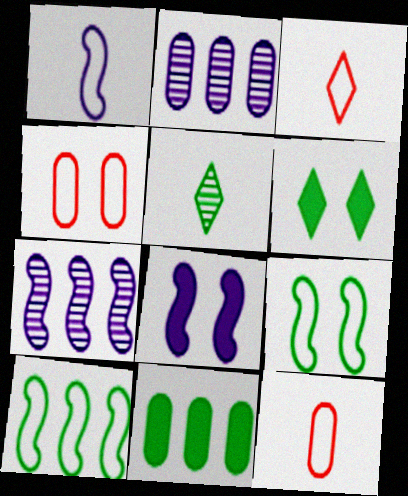[[1, 7, 8], 
[5, 9, 11], 
[6, 7, 12]]